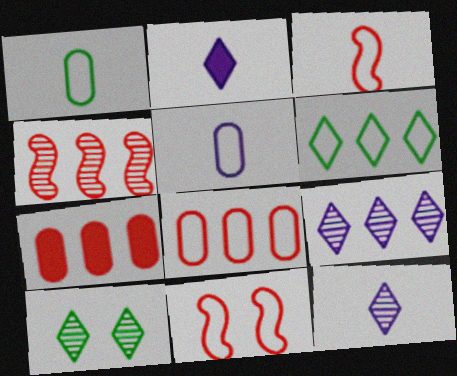[[5, 6, 11]]